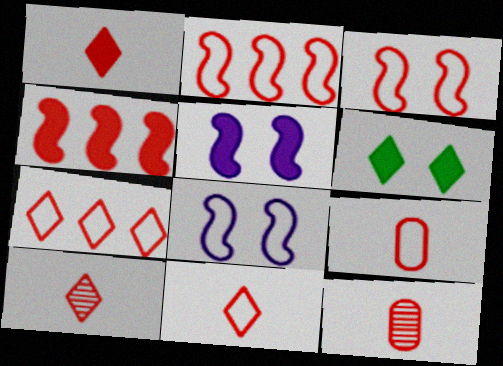[[1, 10, 11], 
[3, 7, 9]]